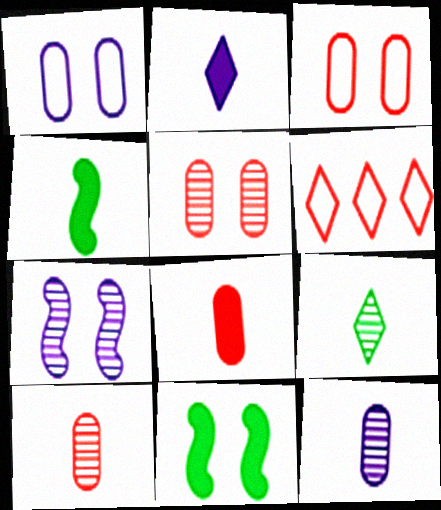[[2, 4, 8], 
[6, 11, 12]]